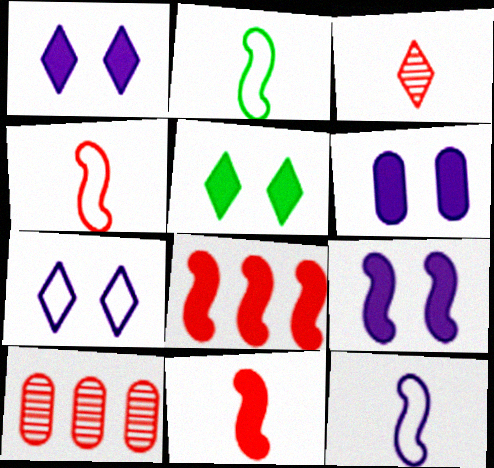[[1, 2, 10], 
[1, 6, 9], 
[2, 4, 12], 
[5, 10, 12]]